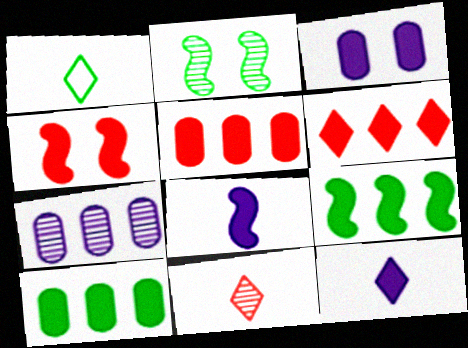[[1, 2, 10], 
[1, 4, 7], 
[1, 11, 12], 
[2, 7, 11], 
[4, 8, 9], 
[4, 10, 12]]